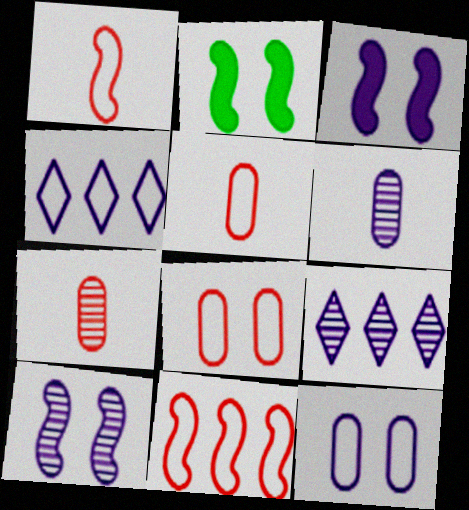[[2, 4, 7], 
[2, 5, 9], 
[3, 4, 6], 
[6, 9, 10]]